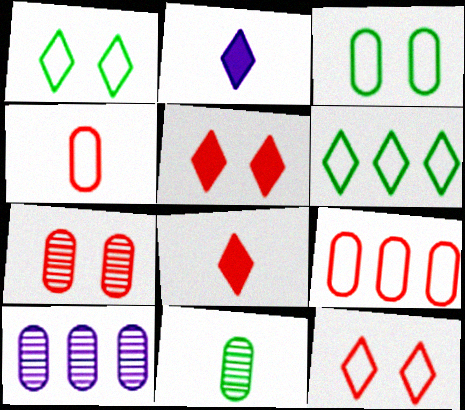[[7, 10, 11]]